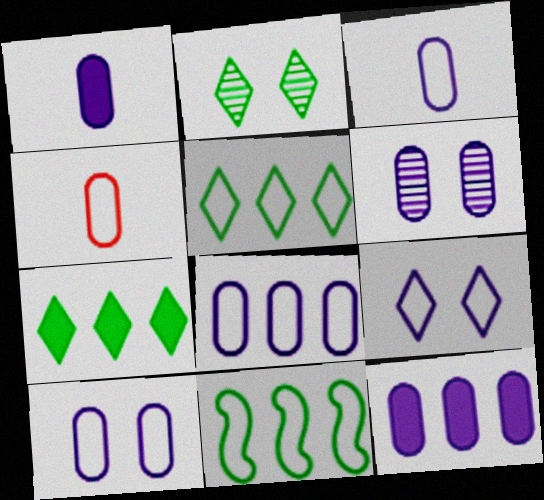[[1, 6, 8], 
[3, 6, 12], 
[3, 8, 10], 
[4, 9, 11]]